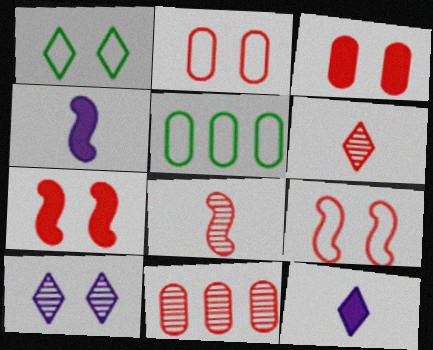[[1, 4, 11]]